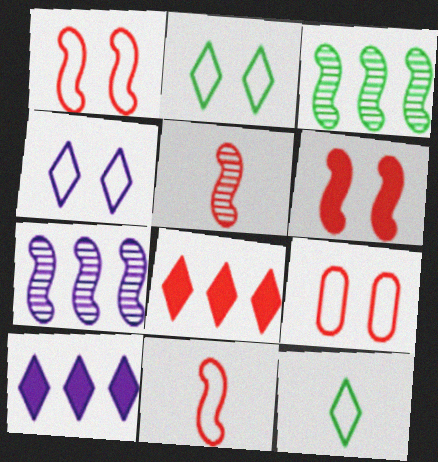[[5, 8, 9]]